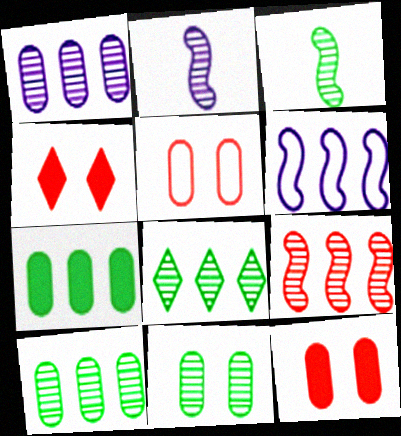[[1, 8, 9], 
[3, 8, 11]]